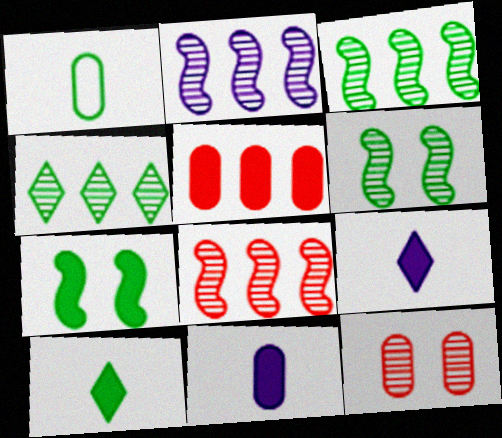[[1, 4, 7], 
[2, 3, 8], 
[5, 7, 9]]